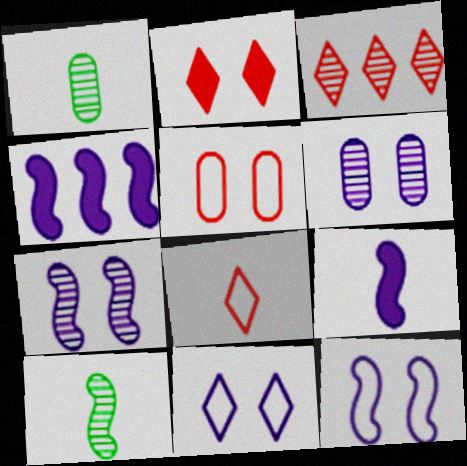[[1, 3, 7], 
[1, 8, 9], 
[2, 3, 8], 
[3, 6, 10]]